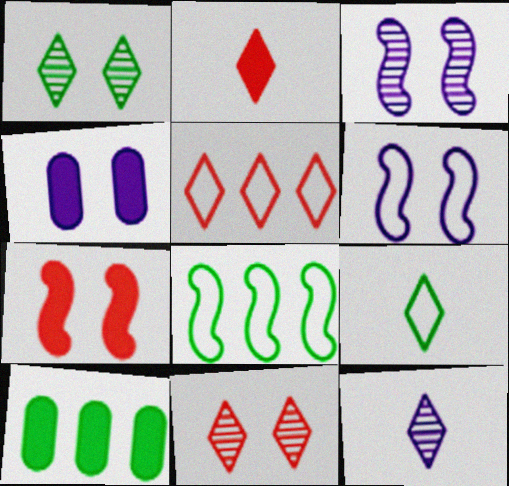[[2, 5, 11], 
[2, 9, 12]]